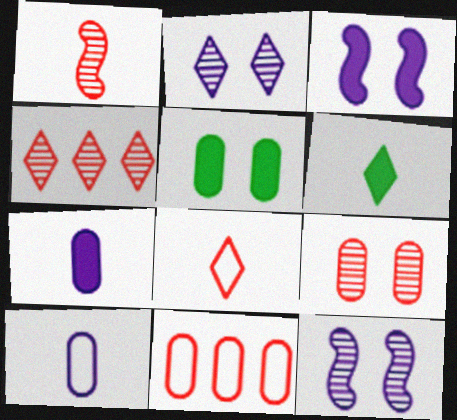[[1, 4, 9], 
[1, 6, 10], 
[6, 11, 12]]